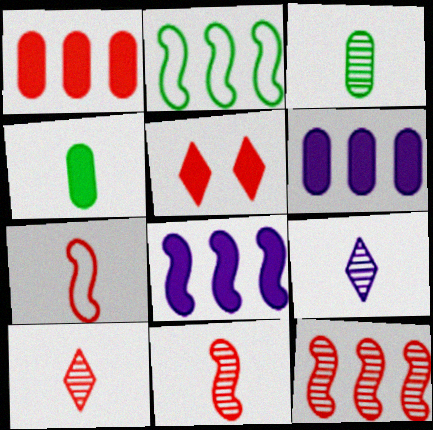[[2, 8, 12], 
[3, 9, 11], 
[4, 5, 8], 
[4, 7, 9]]